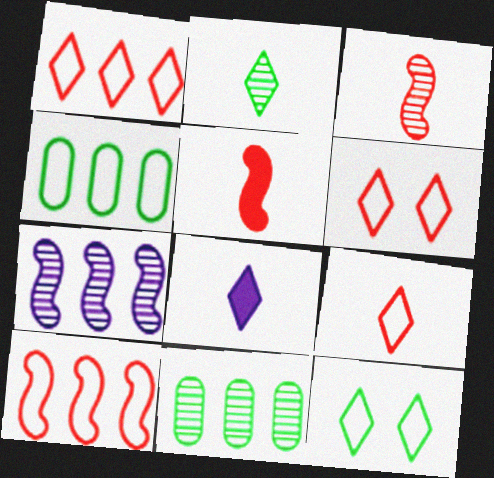[[1, 6, 9], 
[2, 8, 9]]